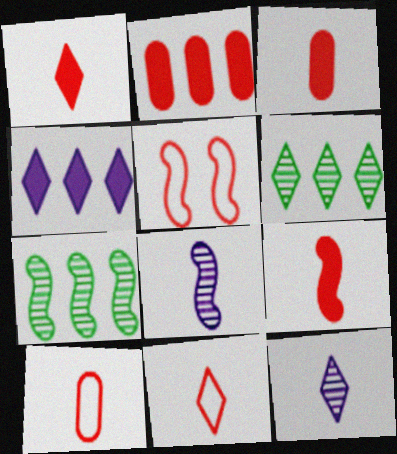[[1, 3, 9]]